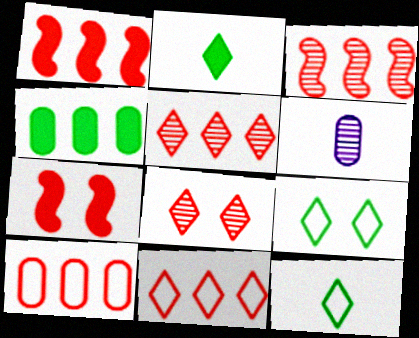[[1, 5, 10], 
[1, 6, 9]]